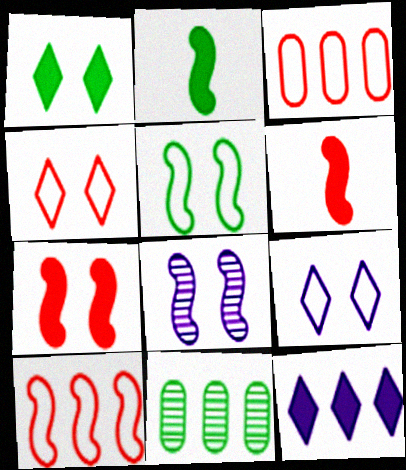[[2, 8, 10], 
[5, 7, 8], 
[6, 9, 11], 
[10, 11, 12]]